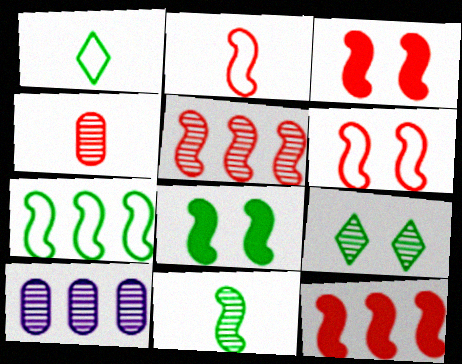[[1, 3, 10], 
[2, 3, 5], 
[7, 8, 11]]